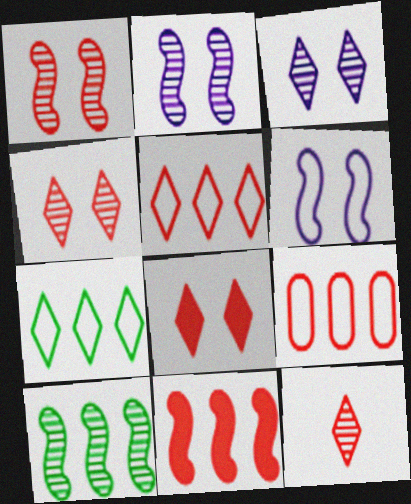[[5, 8, 12]]